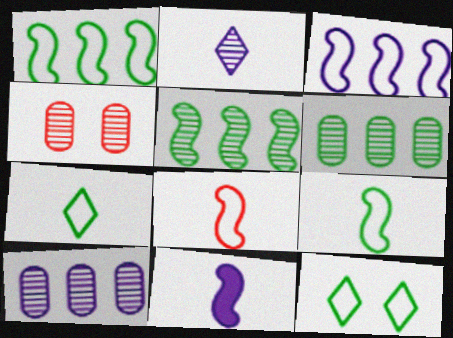[[2, 4, 5]]